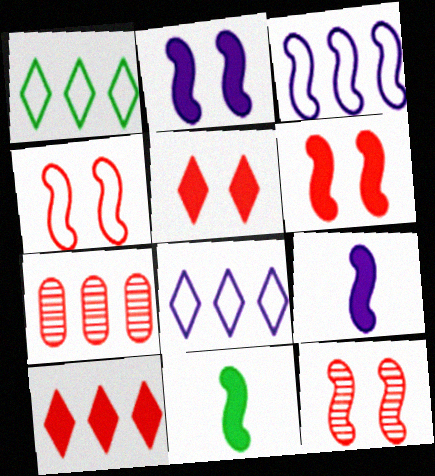[[3, 11, 12], 
[4, 6, 12]]